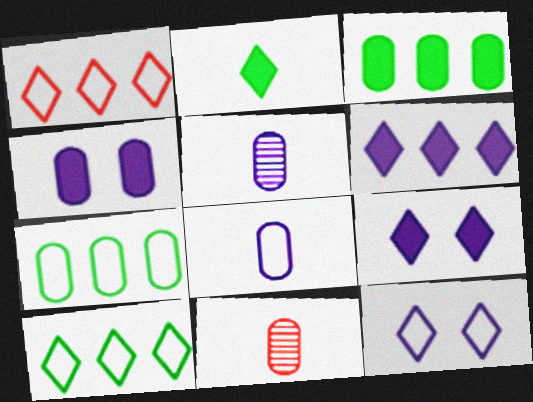[[4, 7, 11]]